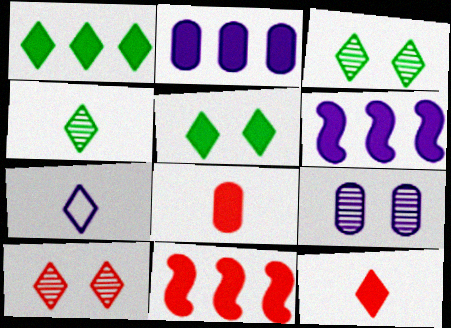[[1, 2, 11], 
[1, 7, 10], 
[4, 7, 12], 
[5, 6, 8], 
[6, 7, 9]]